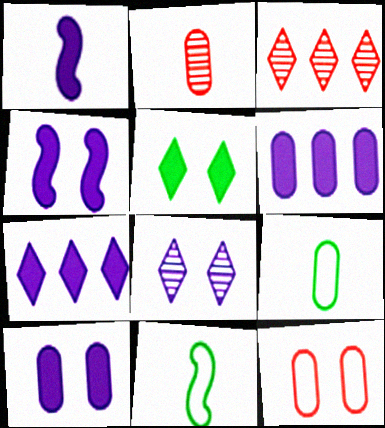[[1, 7, 10], 
[3, 4, 9], 
[3, 10, 11]]